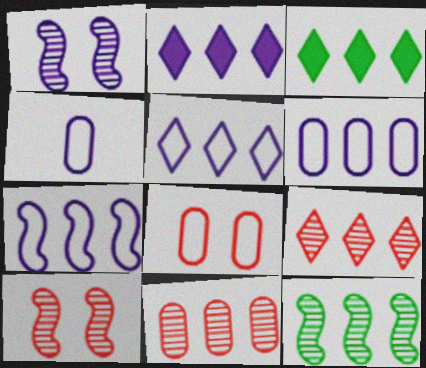[[1, 2, 4], 
[3, 4, 10], 
[3, 5, 9], 
[3, 7, 11], 
[5, 6, 7]]